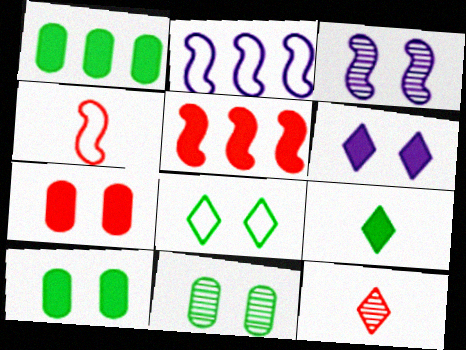[[2, 10, 12], 
[3, 7, 8]]